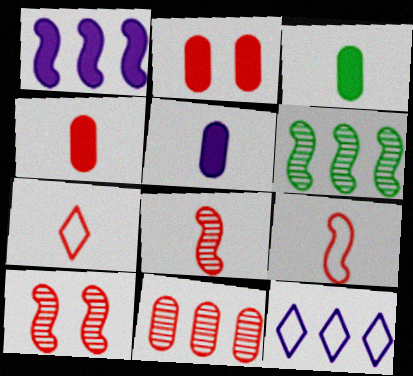[[3, 4, 5], 
[3, 10, 12], 
[4, 7, 8]]